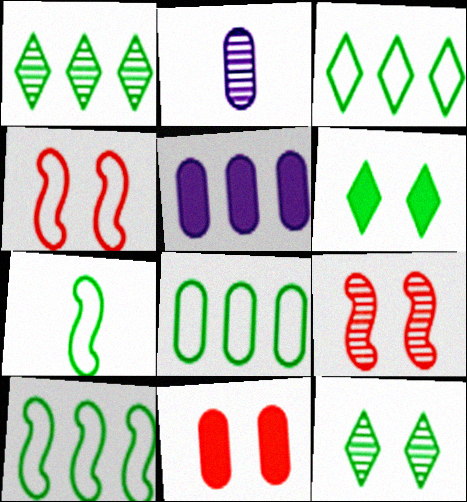[[1, 2, 9], 
[2, 8, 11], 
[3, 8, 10]]